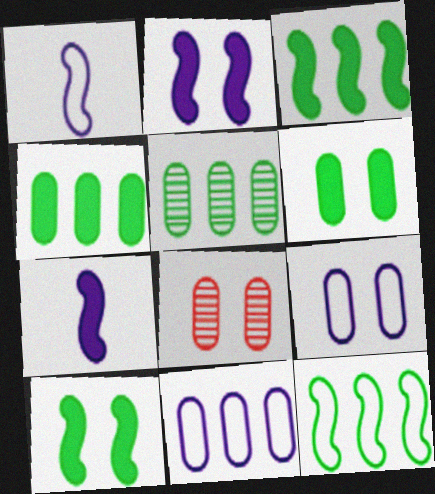[[6, 8, 9]]